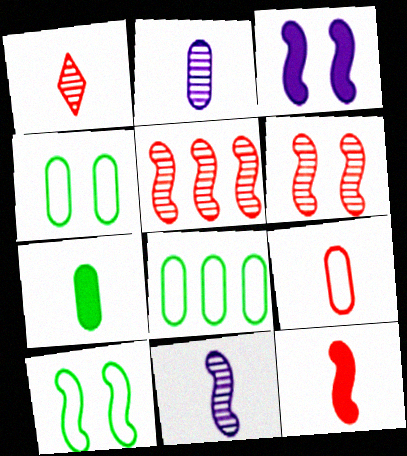[[1, 3, 8], 
[1, 9, 12], 
[2, 7, 9], 
[3, 6, 10]]